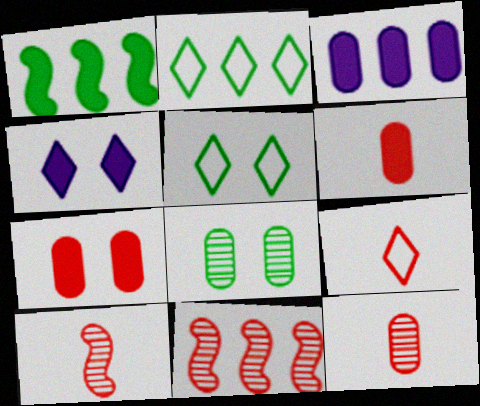[[1, 4, 6], 
[2, 3, 11], 
[3, 5, 10], 
[6, 9, 10], 
[7, 9, 11]]